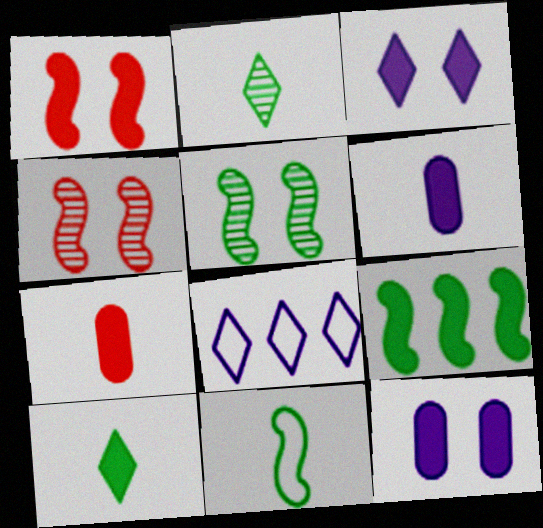[[3, 7, 9], 
[5, 7, 8], 
[5, 9, 11]]